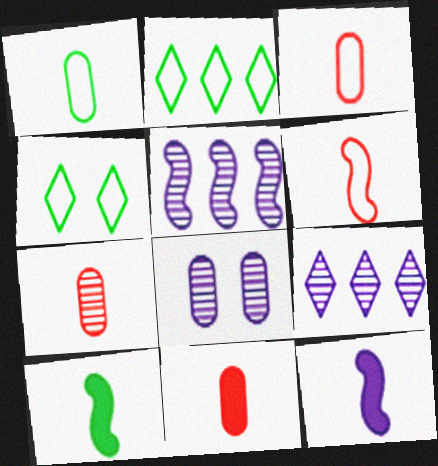[[3, 7, 11], 
[4, 5, 11]]